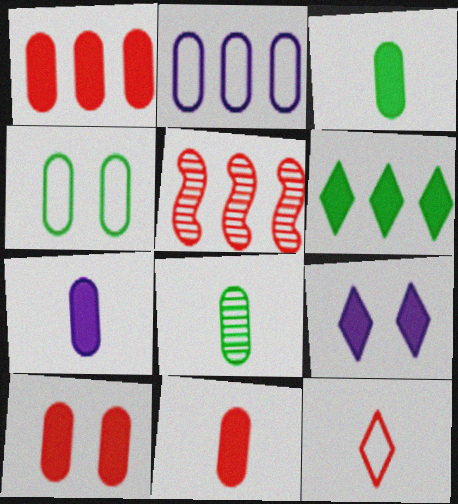[[1, 10, 11], 
[2, 5, 6], 
[2, 8, 10], 
[3, 7, 11], 
[5, 10, 12]]